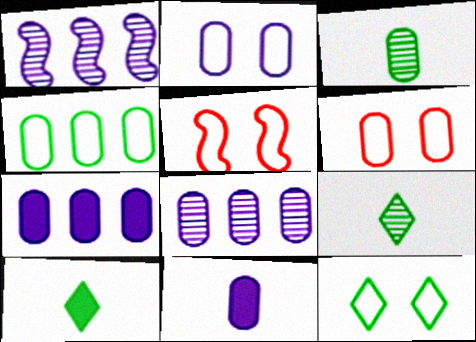[[1, 6, 10], 
[2, 5, 12], 
[2, 8, 11], 
[3, 6, 7], 
[5, 7, 9], 
[5, 8, 10]]